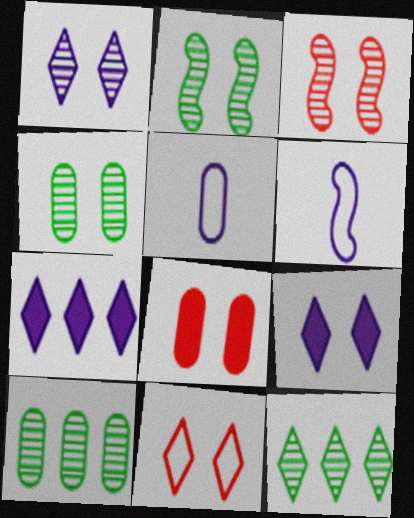[[1, 3, 4], 
[3, 8, 11], 
[5, 8, 10], 
[6, 8, 12]]